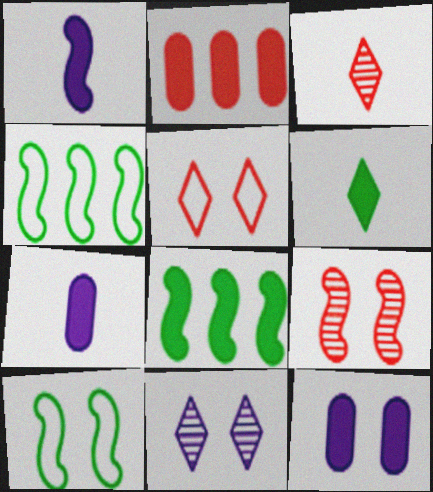[[1, 4, 9], 
[3, 4, 12]]